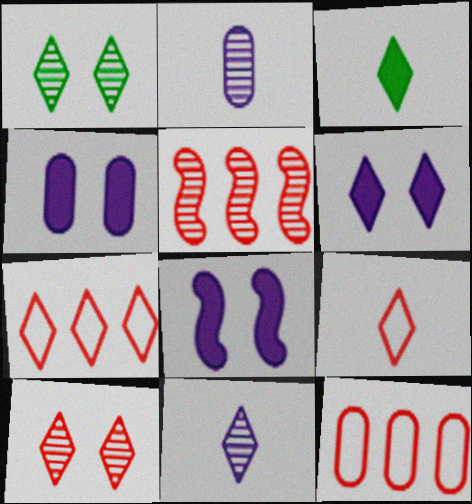[[1, 2, 5], 
[3, 9, 11], 
[4, 6, 8]]